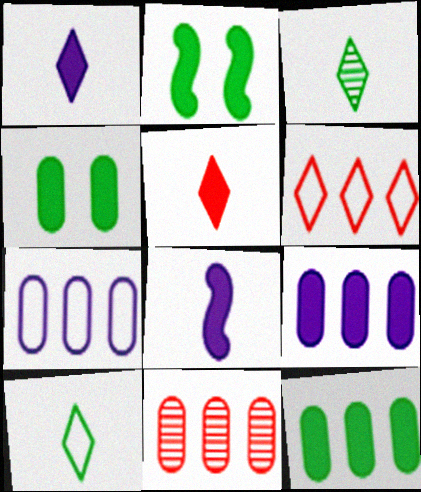[[2, 5, 9], 
[7, 11, 12]]